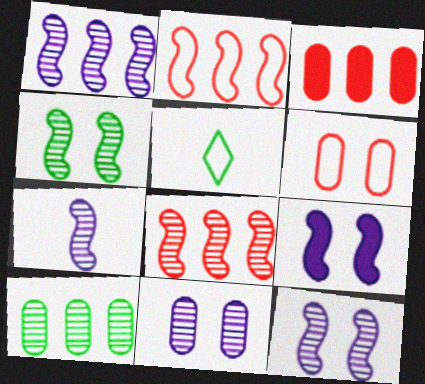[[1, 7, 12], 
[3, 5, 12], 
[4, 7, 8]]